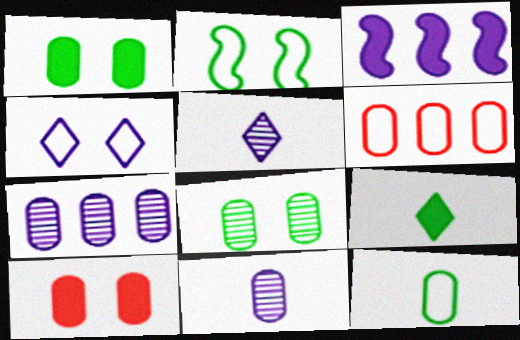[[1, 6, 11], 
[3, 4, 11], 
[3, 9, 10], 
[7, 10, 12]]